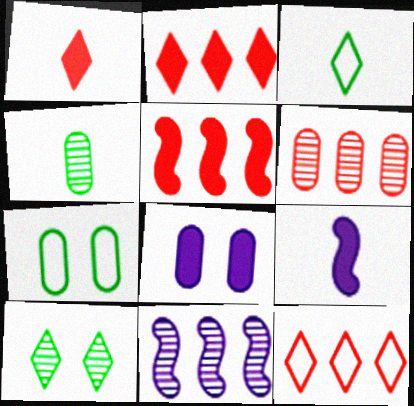[[1, 7, 11], 
[5, 6, 12]]